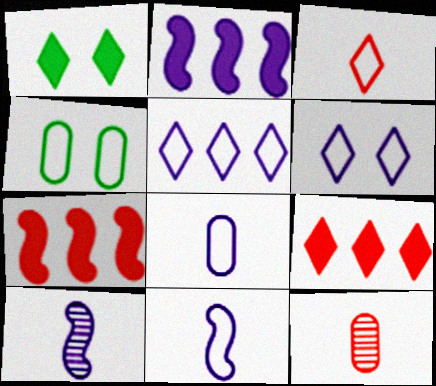[[4, 9, 10]]